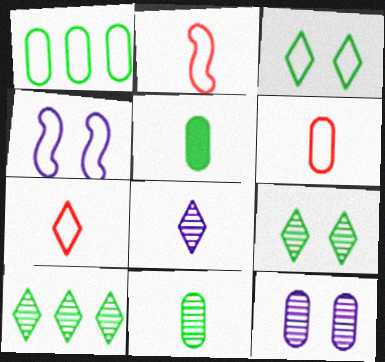[[1, 4, 7], 
[2, 5, 8], 
[2, 6, 7]]